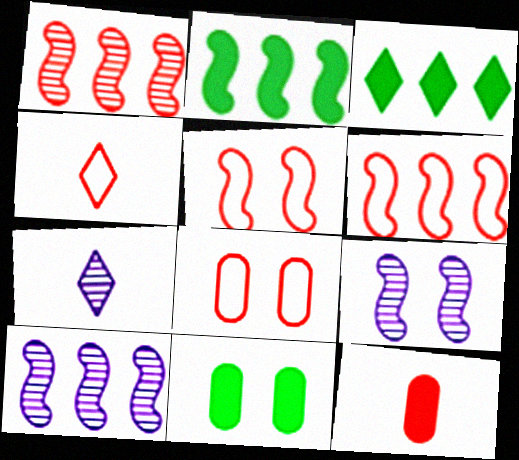[[2, 6, 10], 
[2, 7, 8], 
[4, 6, 8], 
[4, 10, 11], 
[6, 7, 11]]